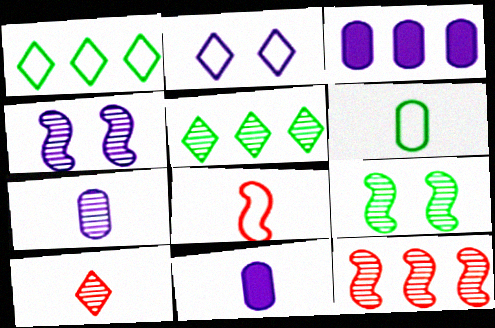[[1, 3, 12]]